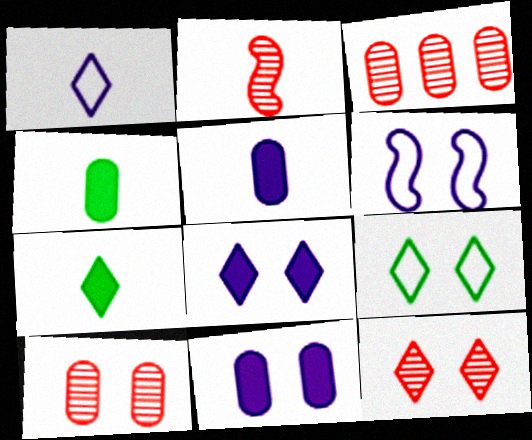[[1, 2, 4], 
[2, 3, 12], 
[3, 6, 7], 
[8, 9, 12]]